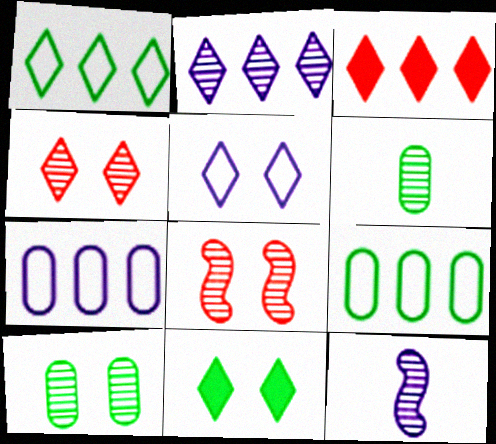[[1, 2, 3], 
[2, 6, 8], 
[4, 5, 11]]